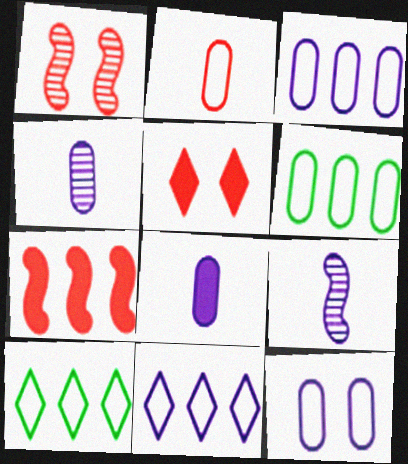[[1, 8, 10], 
[2, 6, 12], 
[5, 6, 9]]